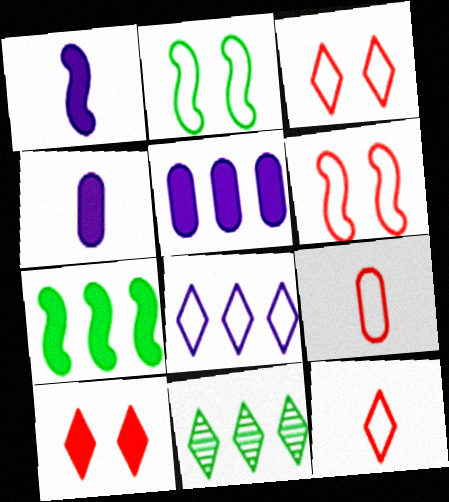[[2, 8, 9], 
[4, 6, 11], 
[4, 7, 10]]